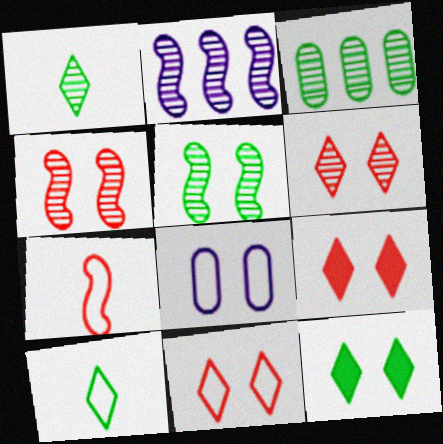[[1, 3, 5], 
[4, 8, 12], 
[5, 8, 9], 
[6, 9, 11]]